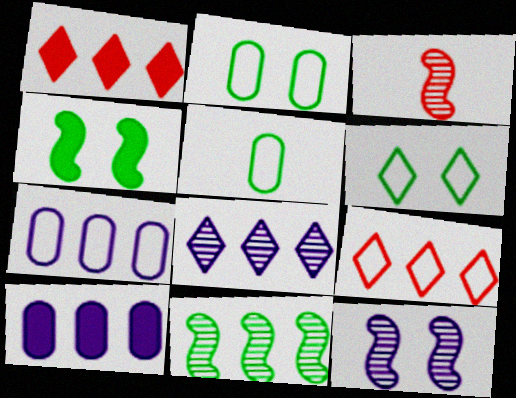[[1, 5, 12], 
[1, 7, 11], 
[3, 6, 10], 
[3, 11, 12], 
[9, 10, 11]]